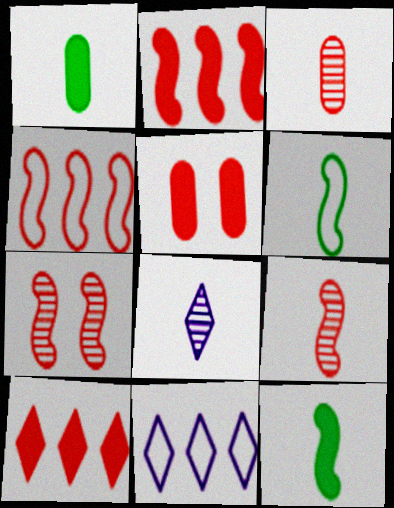[[1, 7, 11]]